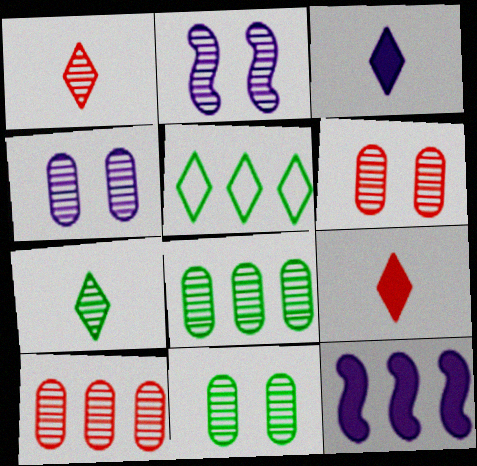[[1, 2, 8], 
[2, 7, 10], 
[4, 6, 11], 
[5, 10, 12]]